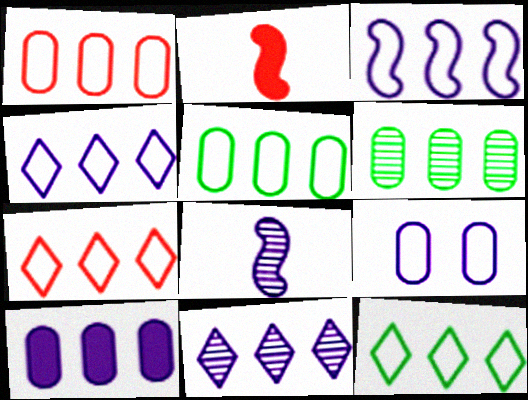[[1, 3, 12], 
[1, 6, 10], 
[3, 5, 7], 
[3, 10, 11], 
[4, 7, 12]]